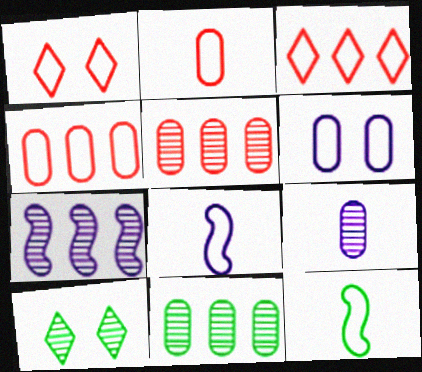[[3, 6, 12]]